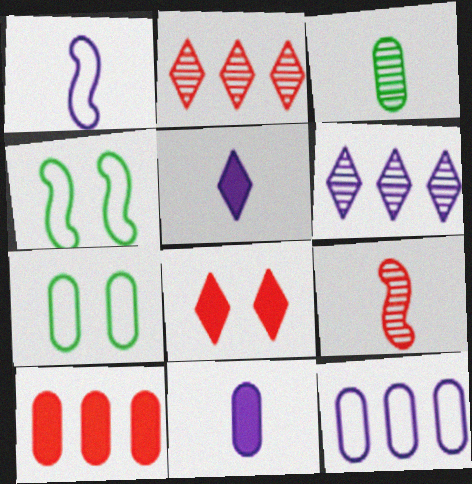[[2, 4, 11]]